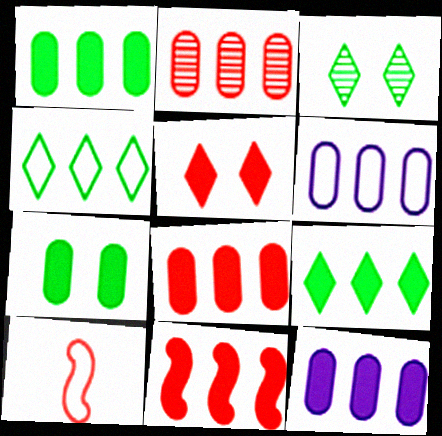[[1, 2, 6], 
[1, 8, 12], 
[2, 5, 10], 
[3, 10, 12], 
[9, 11, 12]]